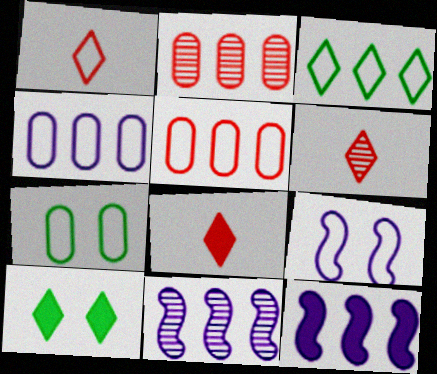[[1, 6, 8], 
[2, 3, 12], 
[6, 7, 12], 
[7, 8, 11]]